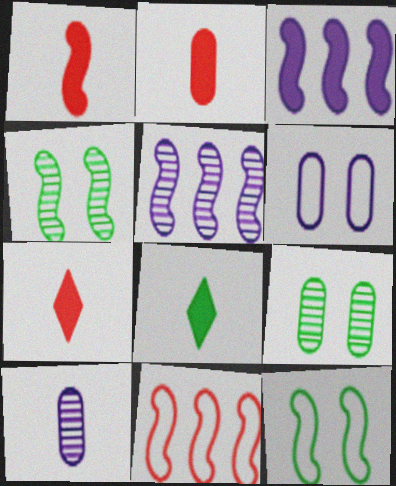[[1, 2, 7], 
[1, 5, 12]]